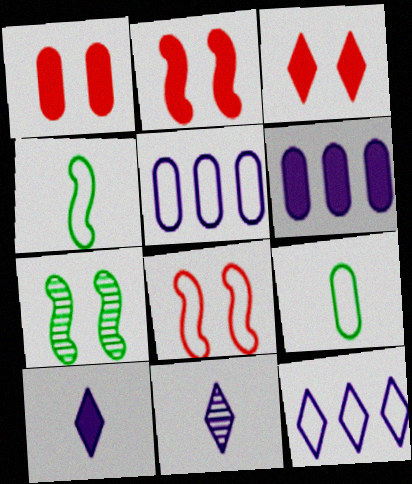[[1, 2, 3], 
[8, 9, 12]]